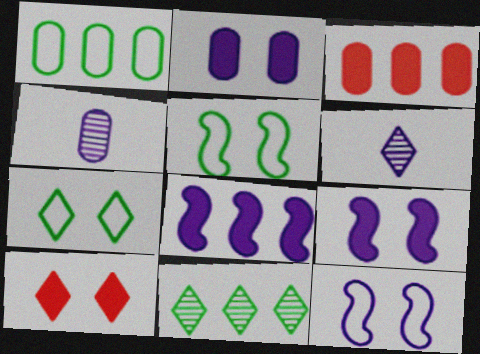[[3, 5, 6]]